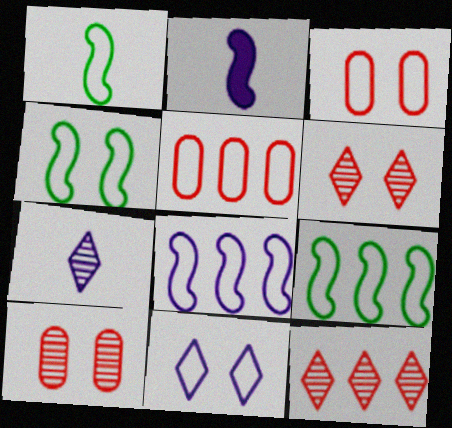[[1, 4, 9], 
[1, 5, 11], 
[3, 4, 11]]